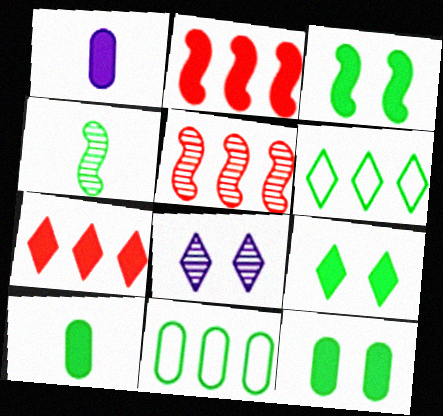[[1, 2, 9], 
[1, 3, 7], 
[3, 9, 12], 
[4, 6, 12], 
[4, 9, 11]]